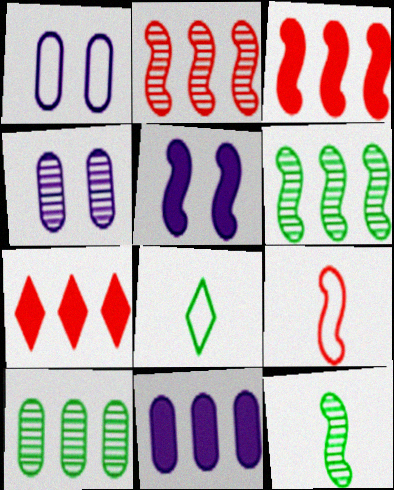[[1, 7, 12], 
[3, 4, 8], 
[5, 6, 9]]